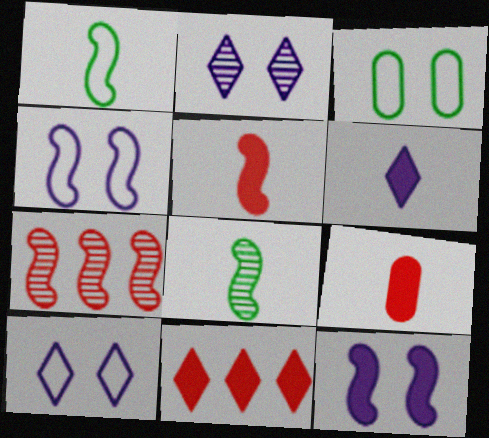[[1, 7, 12], 
[3, 6, 7]]